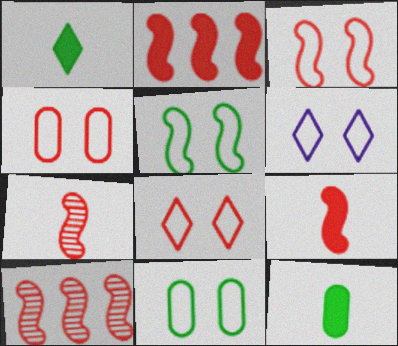[[2, 3, 7], 
[3, 4, 8], 
[3, 6, 11], 
[3, 9, 10], 
[4, 5, 6], 
[6, 10, 12]]